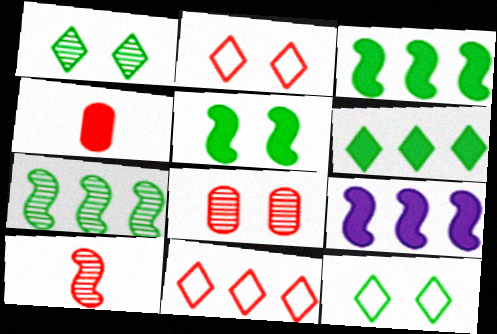[]